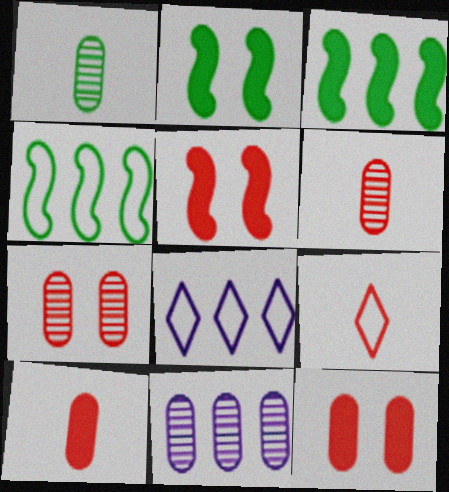[[1, 5, 8], 
[1, 7, 11], 
[2, 6, 8], 
[2, 9, 11]]